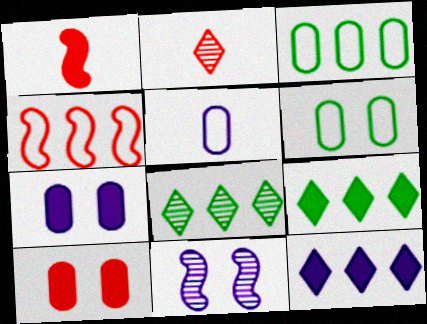[[1, 7, 9], 
[2, 4, 10], 
[5, 11, 12]]